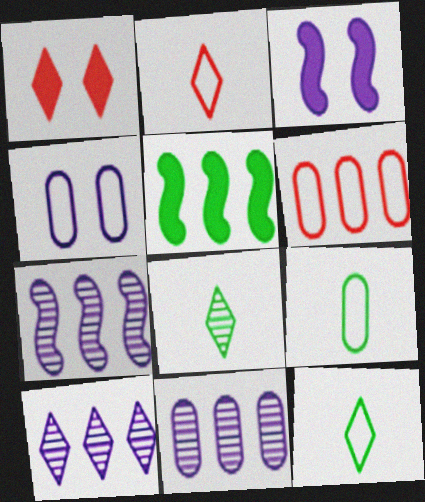[[1, 7, 9], 
[1, 10, 12], 
[3, 6, 8], 
[4, 6, 9], 
[5, 6, 10], 
[7, 10, 11]]